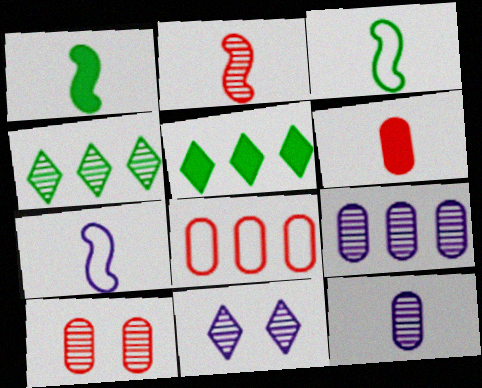[[1, 2, 7], 
[1, 8, 11], 
[5, 7, 10], 
[6, 8, 10]]